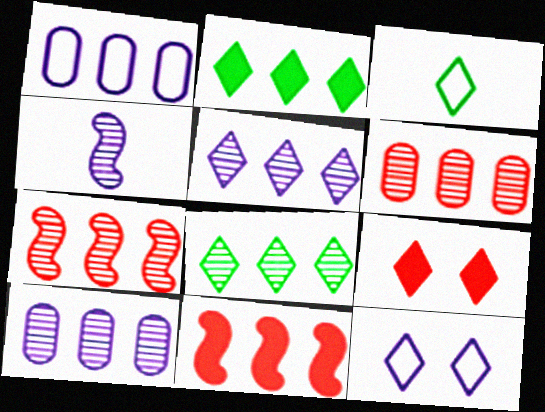[[1, 2, 7], 
[1, 8, 11], 
[3, 5, 9], 
[7, 8, 10]]